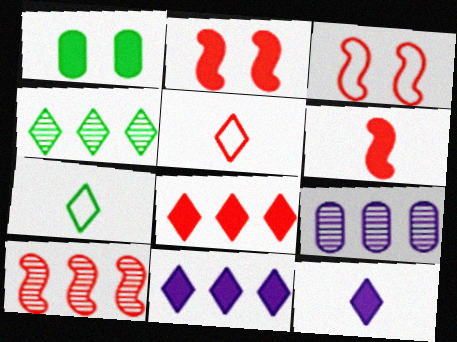[[1, 6, 11], 
[2, 7, 9], 
[3, 6, 10], 
[4, 9, 10]]